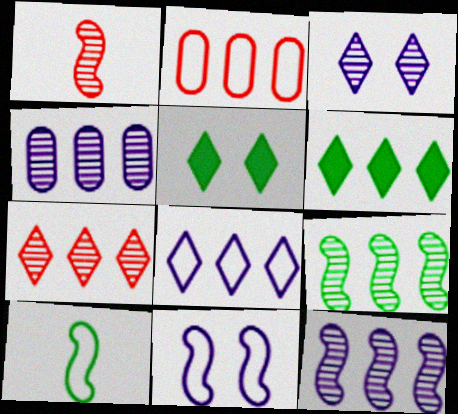[[2, 6, 12], 
[4, 7, 9], 
[6, 7, 8]]